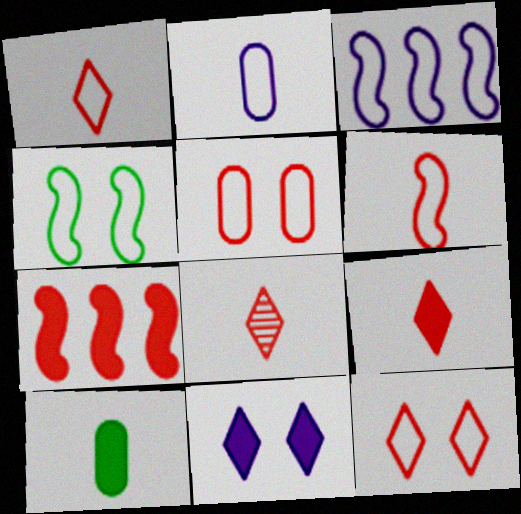[[1, 8, 9], 
[3, 4, 6], 
[5, 7, 8], 
[7, 10, 11]]